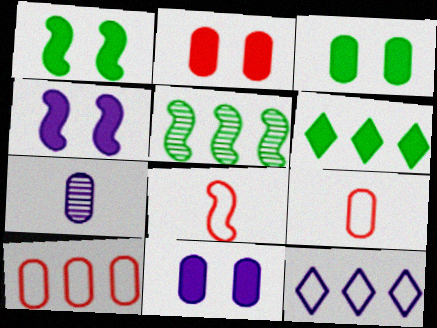[[2, 3, 11], 
[3, 7, 10], 
[4, 5, 8], 
[4, 7, 12]]